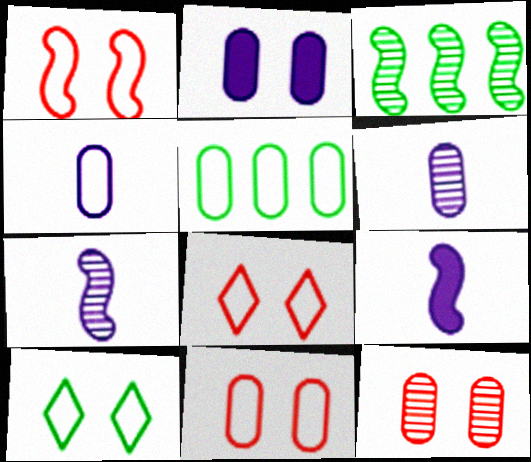[[1, 3, 9], 
[1, 8, 11], 
[4, 5, 11]]